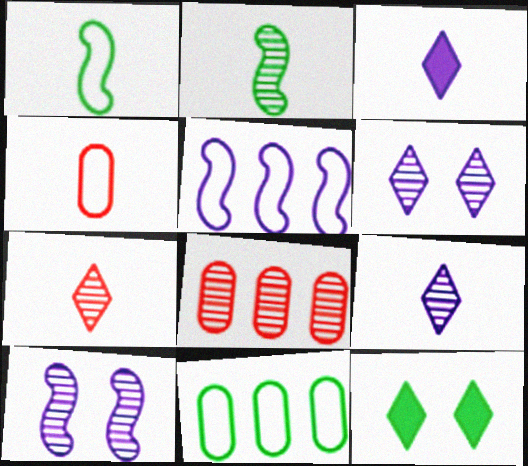[[2, 3, 4], 
[2, 6, 8], 
[2, 11, 12]]